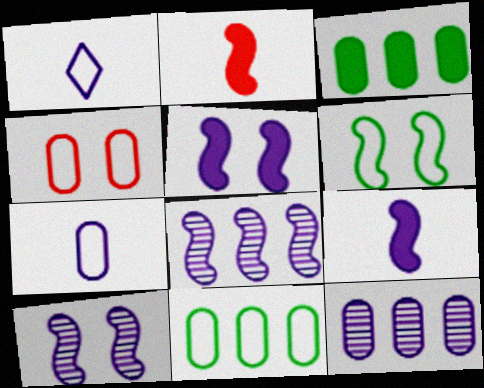[[1, 5, 12], 
[2, 6, 8], 
[4, 7, 11]]